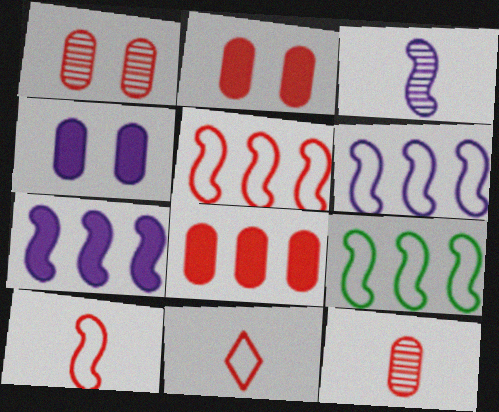[[5, 6, 9]]